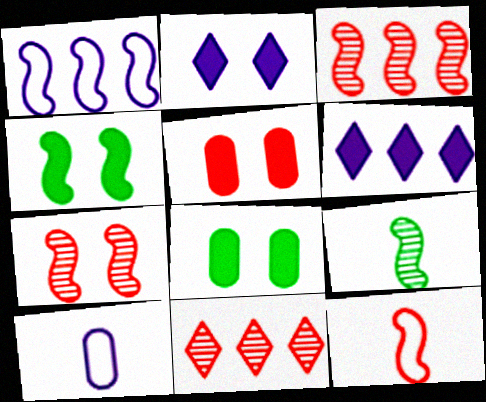[[2, 4, 5], 
[4, 10, 11], 
[5, 11, 12]]